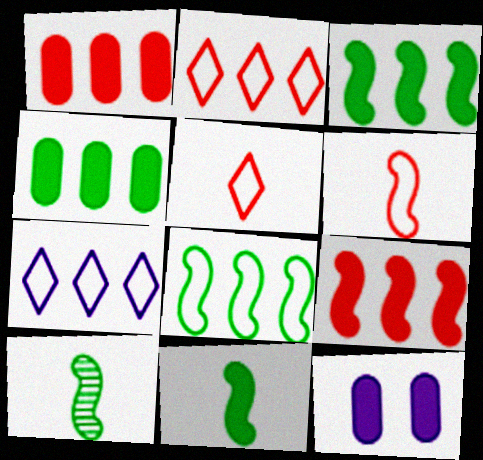[[2, 10, 12]]